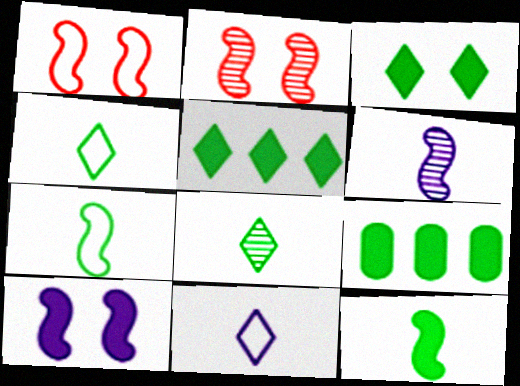[[2, 9, 11], 
[3, 9, 12]]